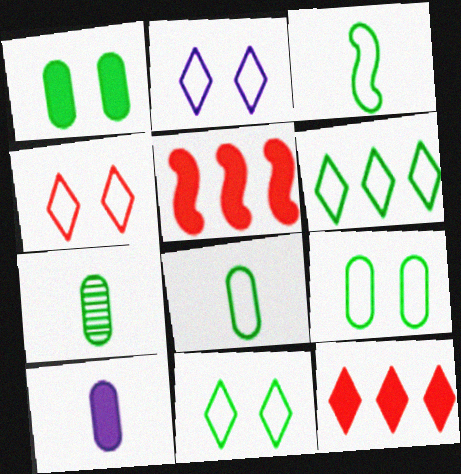[[2, 4, 11], 
[2, 5, 7], 
[3, 6, 9]]